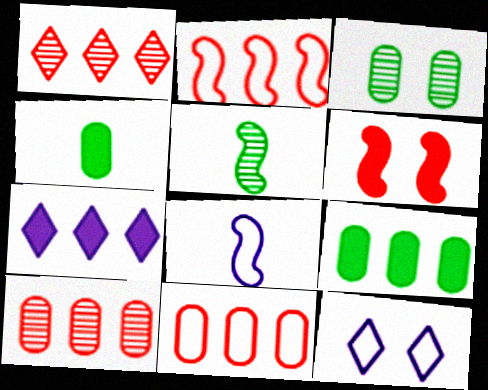[[3, 6, 12], 
[4, 6, 7]]